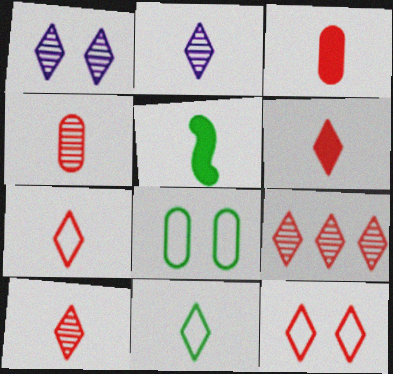[[2, 6, 11], 
[6, 7, 10], 
[6, 9, 12]]